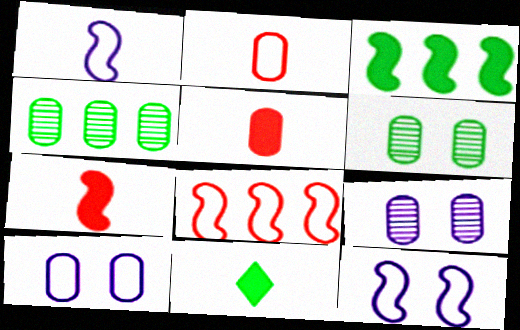[[4, 5, 10], 
[8, 9, 11]]